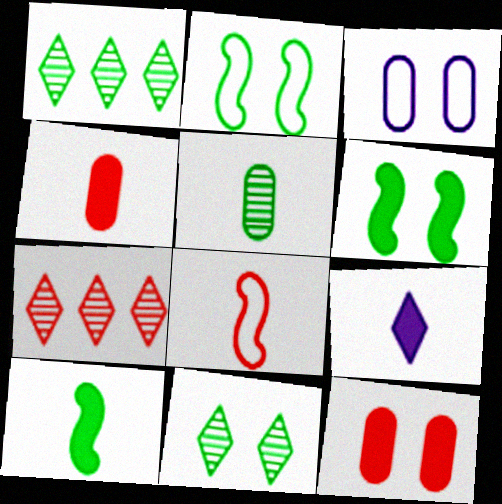[[3, 7, 10], 
[4, 9, 10], 
[5, 8, 9], 
[7, 8, 12]]